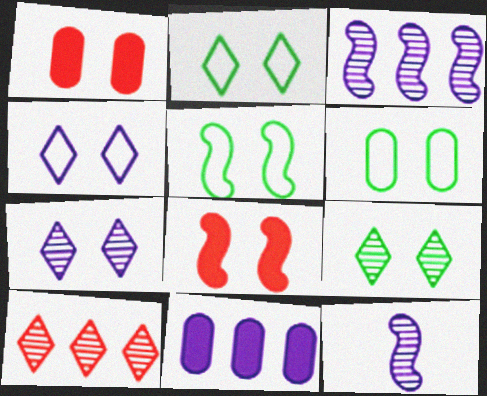[[1, 5, 7], 
[2, 5, 6], 
[4, 11, 12], 
[6, 7, 8]]